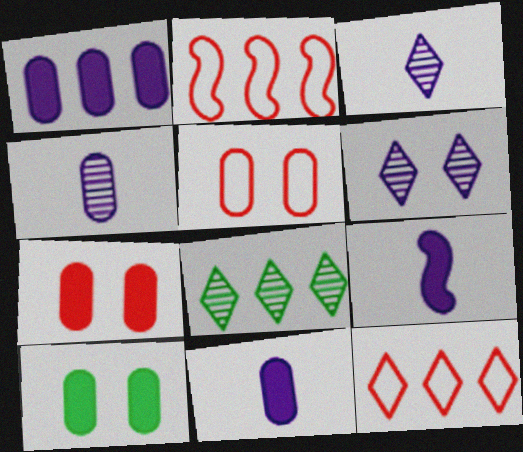[[1, 2, 8], 
[2, 3, 10], 
[5, 8, 9]]